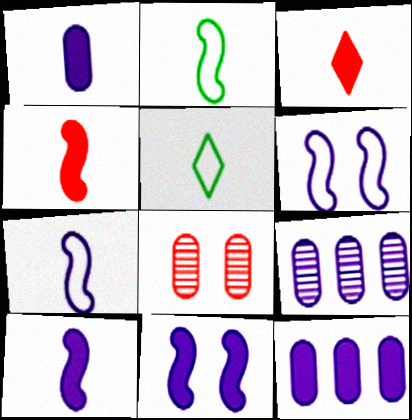[]